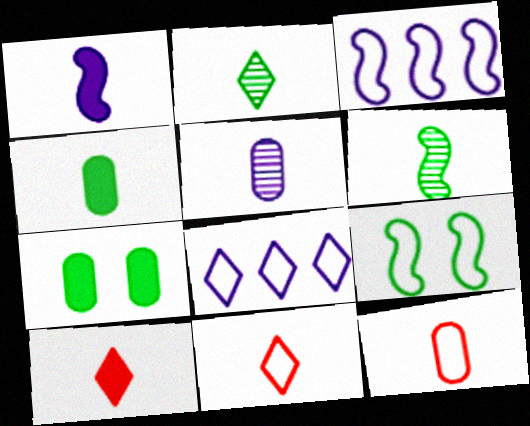[[1, 2, 12], 
[1, 4, 10], 
[4, 5, 12], 
[8, 9, 12]]